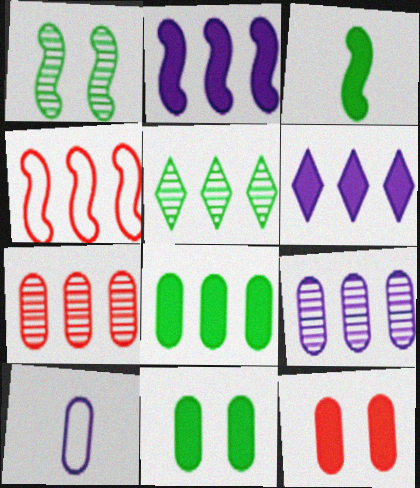[[3, 6, 12], 
[7, 10, 11]]